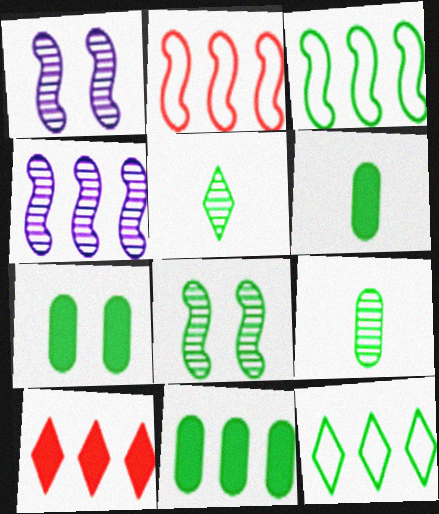[[3, 5, 7], 
[6, 7, 11], 
[6, 8, 12]]